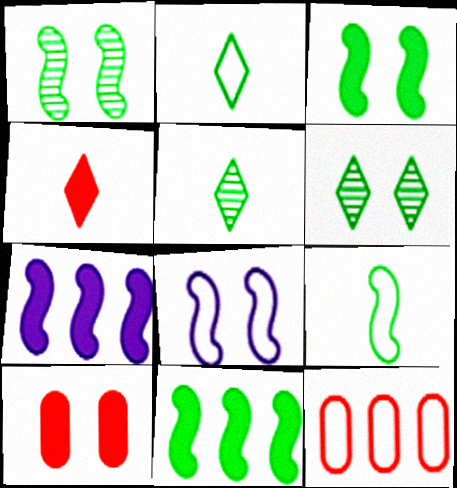[[1, 9, 11], 
[2, 8, 12], 
[6, 8, 10]]